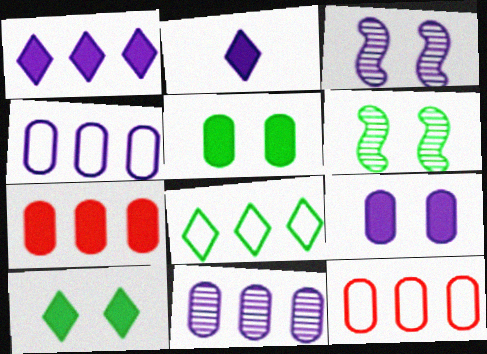[[2, 3, 4], 
[2, 6, 12]]